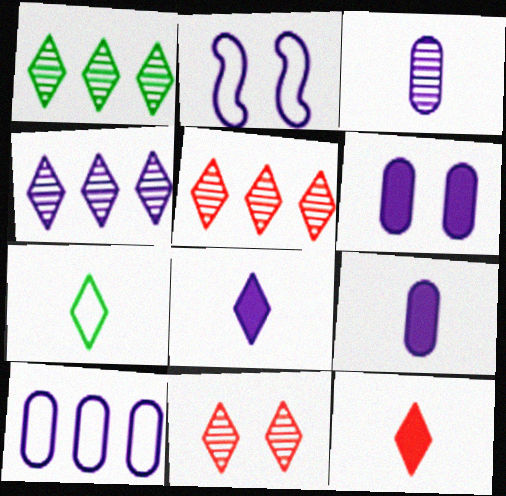[[1, 4, 5], 
[2, 4, 9], 
[3, 6, 10]]